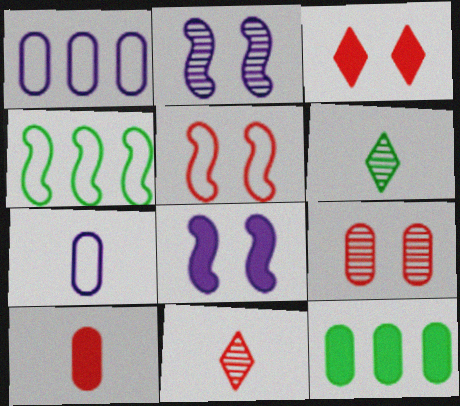[[3, 5, 9], 
[7, 9, 12]]